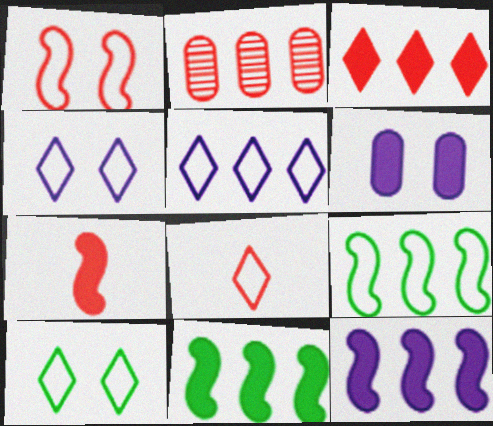[[2, 5, 11], 
[5, 8, 10]]